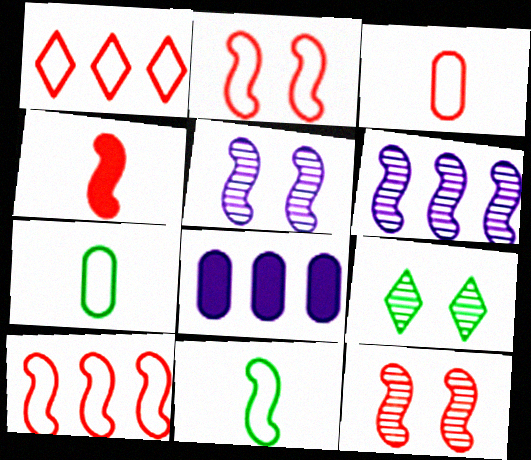[[1, 2, 3], 
[4, 10, 12]]